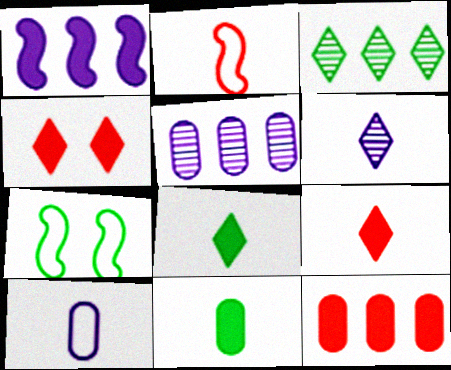[[1, 4, 11], 
[2, 6, 11], 
[3, 7, 11], 
[5, 7, 9], 
[6, 7, 12]]